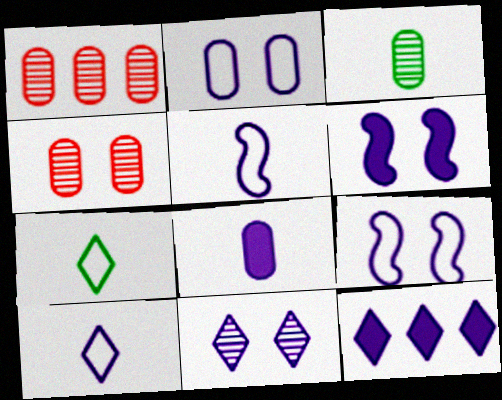[[1, 6, 7], 
[2, 6, 11], 
[6, 8, 12], 
[10, 11, 12]]